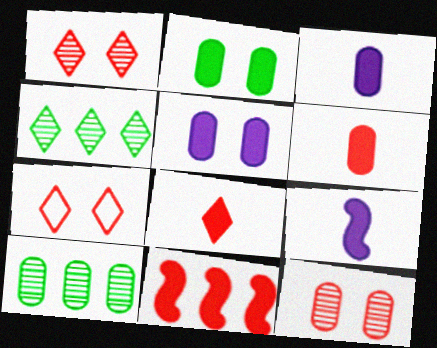[[7, 9, 10]]